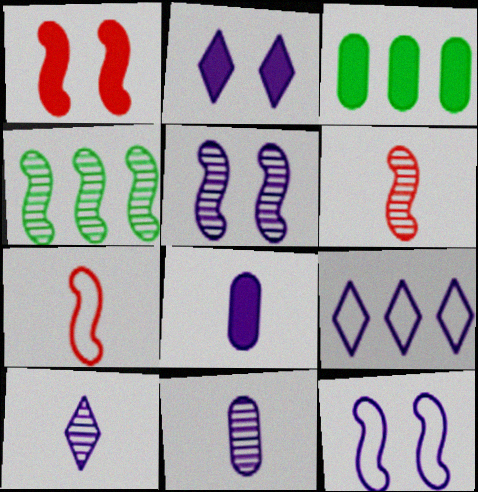[[2, 9, 10], 
[4, 5, 6], 
[5, 8, 9]]